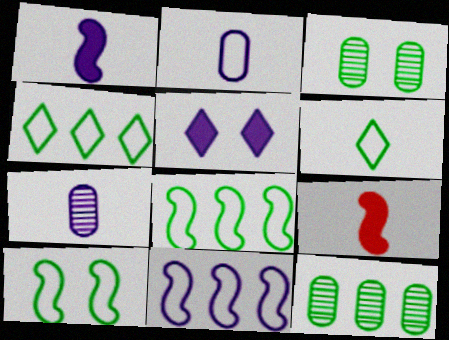[[5, 7, 11], 
[6, 7, 9]]